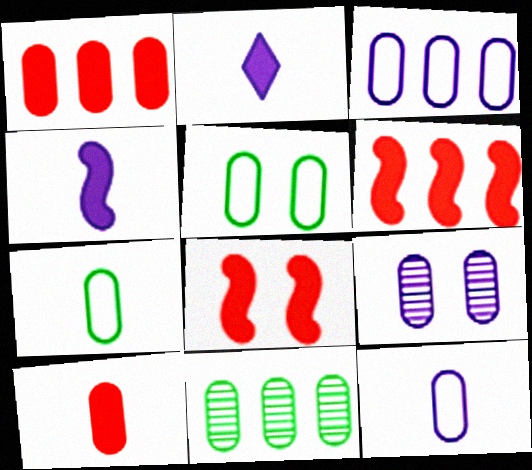[[1, 3, 11], 
[1, 7, 9]]